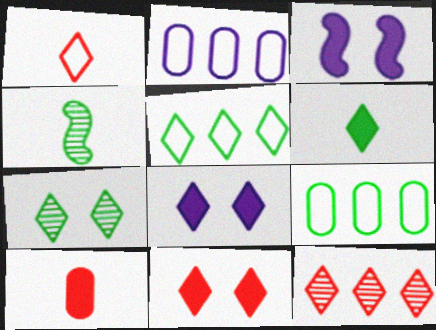[[1, 11, 12], 
[2, 4, 11], 
[5, 6, 7]]